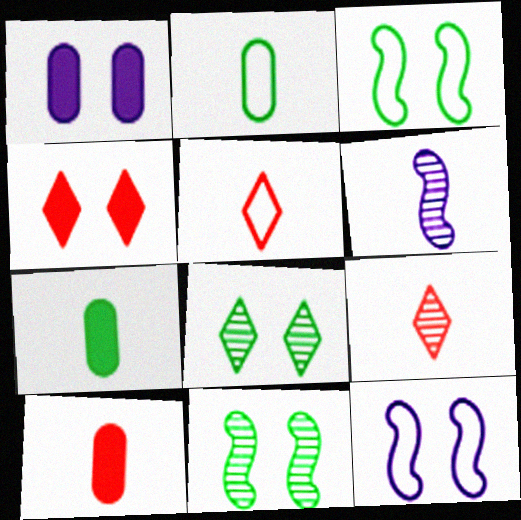[[5, 6, 7]]